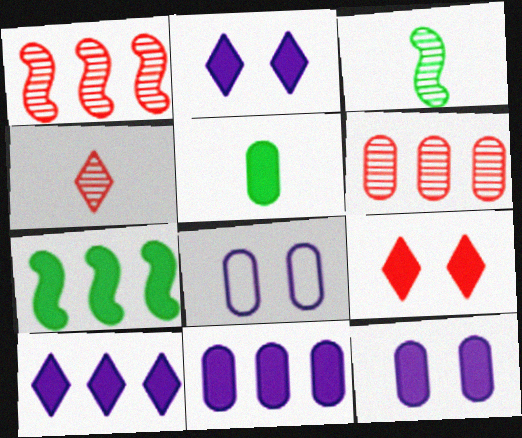[[4, 7, 8], 
[5, 6, 8]]